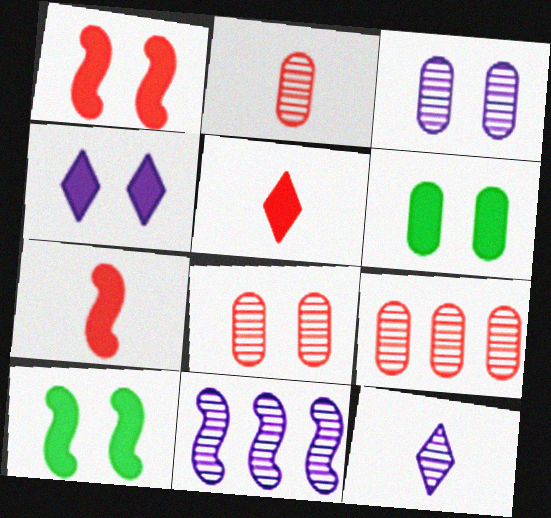[[1, 4, 6], 
[2, 8, 9], 
[3, 11, 12]]